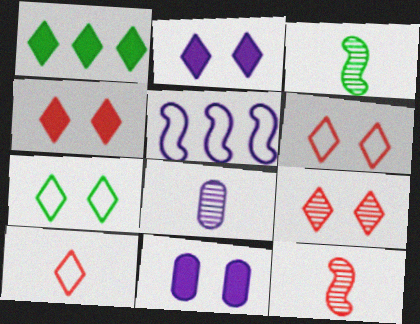[[2, 5, 8], 
[2, 7, 9], 
[4, 6, 9]]